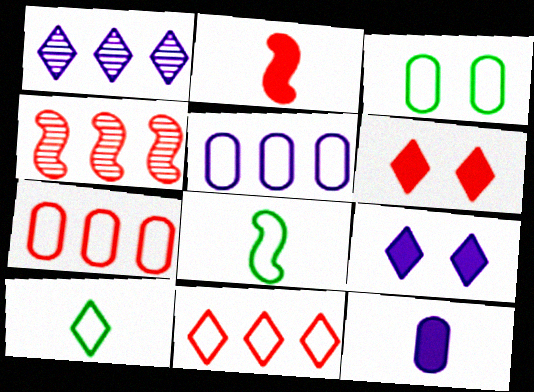[[1, 2, 3], 
[1, 6, 10]]